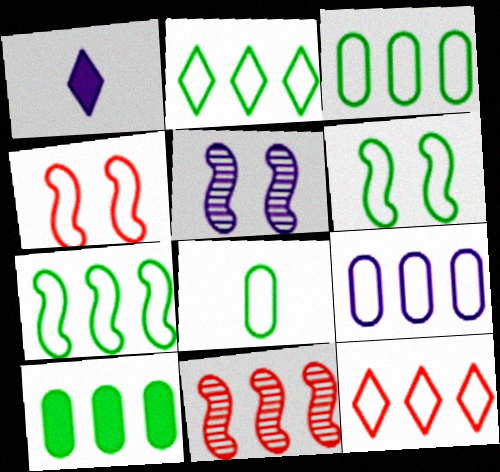[[1, 5, 9], 
[2, 3, 7], 
[2, 6, 8], 
[7, 9, 12]]